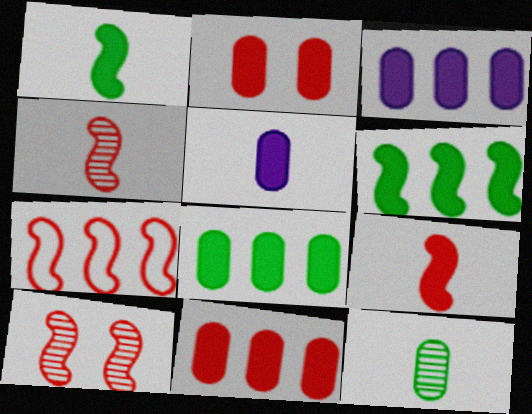[[2, 5, 8], 
[3, 8, 11], 
[7, 9, 10]]